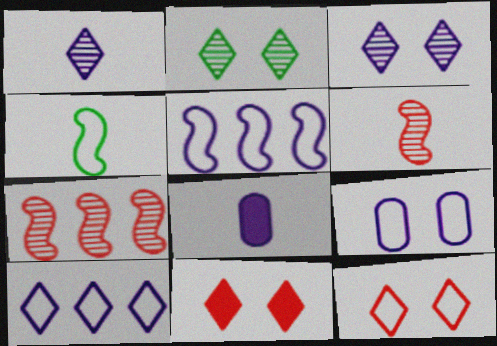[[3, 5, 8]]